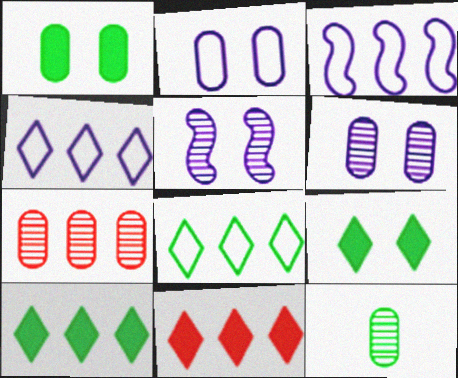[[3, 7, 10], 
[6, 7, 12]]